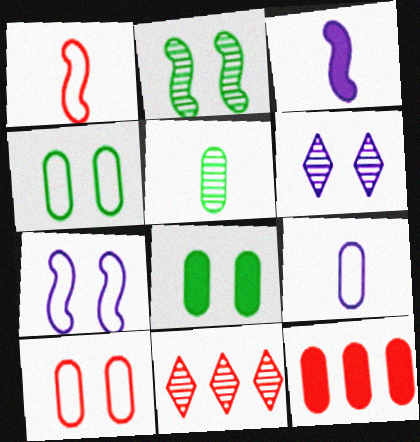[[3, 4, 11]]